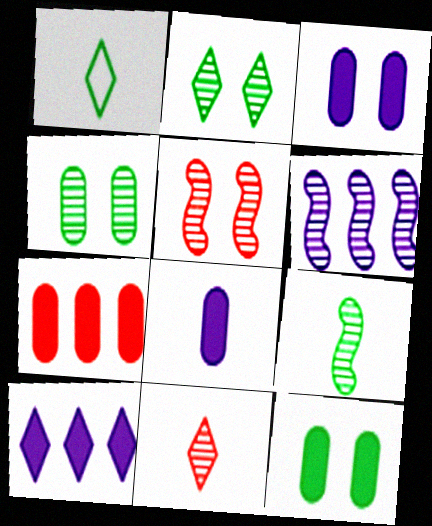[[4, 6, 11], 
[5, 6, 9], 
[7, 8, 12]]